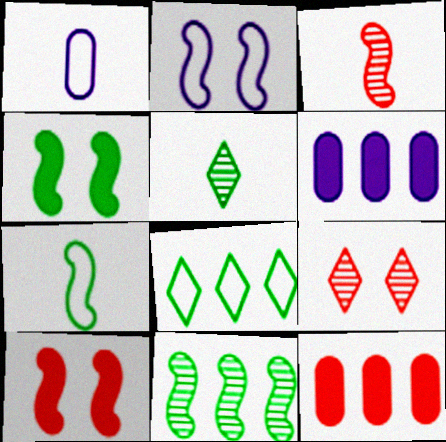[[2, 5, 12], 
[4, 7, 11], 
[6, 7, 9]]